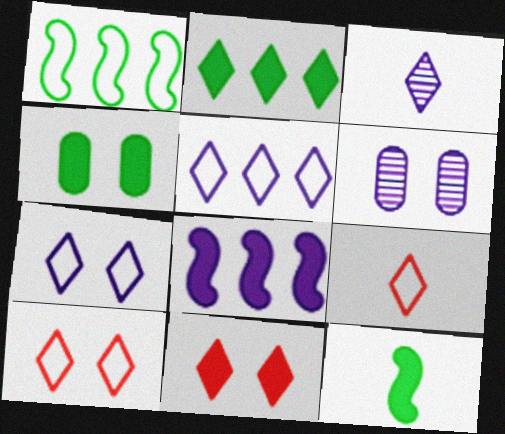[[2, 3, 10], 
[2, 4, 12]]